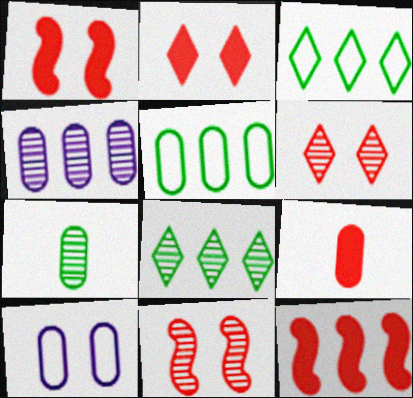[[2, 9, 12], 
[3, 4, 12]]